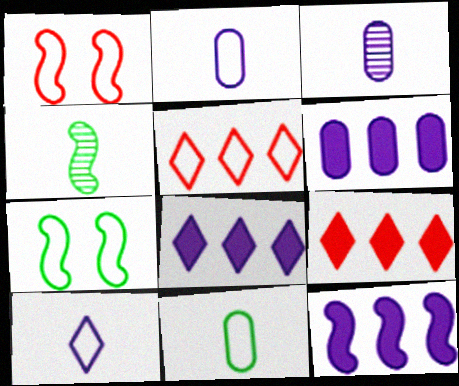[[1, 4, 12], 
[2, 5, 7], 
[3, 7, 9], 
[6, 8, 12]]